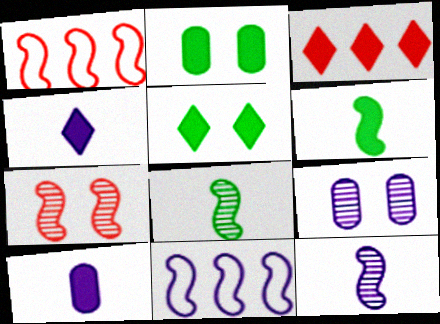[[3, 4, 5], 
[4, 9, 11], 
[6, 7, 11]]